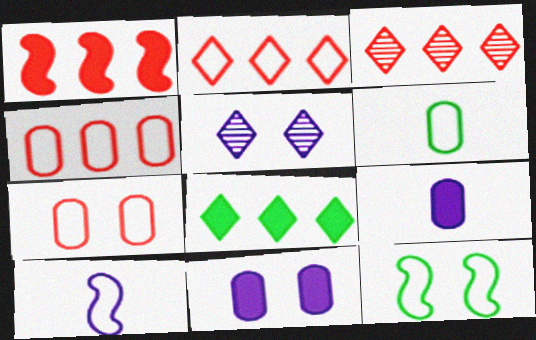[[1, 3, 4], 
[1, 5, 6], 
[3, 9, 12]]